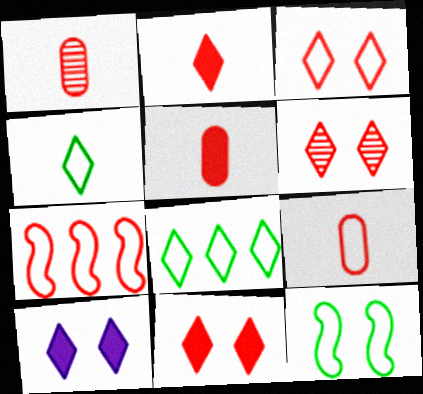[[1, 5, 9], 
[1, 7, 11], 
[3, 6, 11], 
[3, 7, 9], 
[5, 6, 7]]